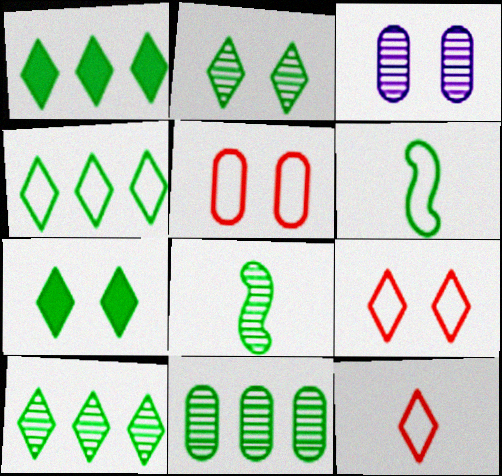[[1, 4, 10], 
[2, 8, 11], 
[6, 7, 11]]